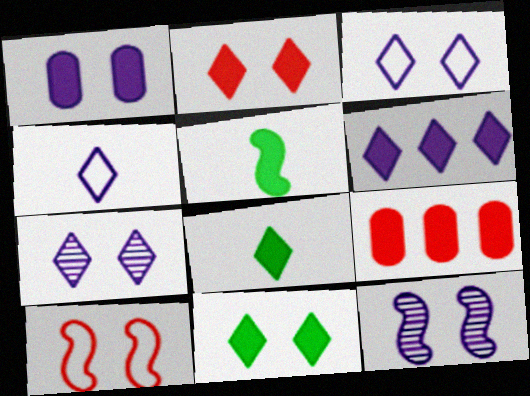[[1, 3, 12], 
[2, 6, 8], 
[4, 6, 7]]